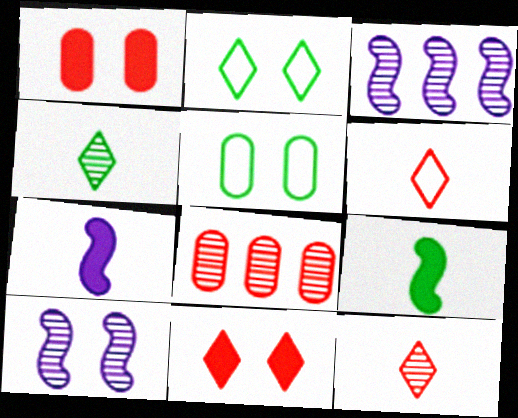[[1, 2, 10], 
[2, 7, 8], 
[4, 8, 10], 
[5, 10, 11]]